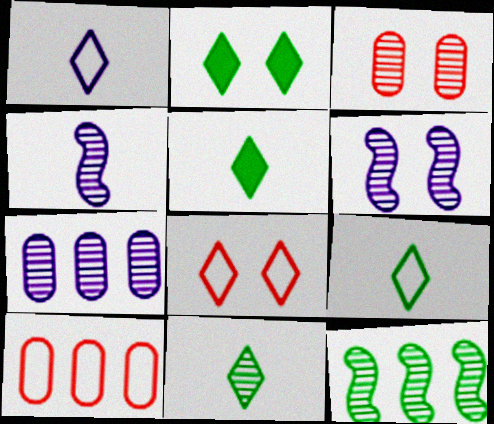[[2, 4, 10], 
[5, 6, 10], 
[5, 9, 11]]